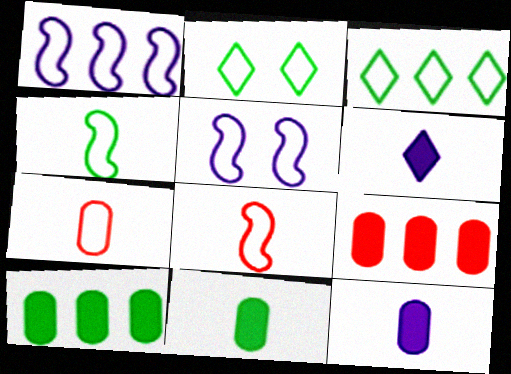[[1, 2, 7], 
[3, 5, 7]]